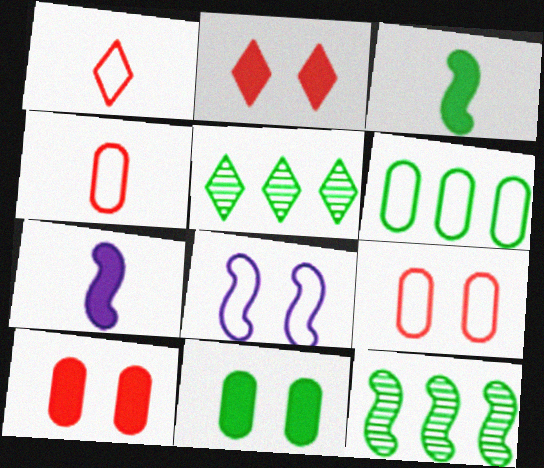[[1, 6, 8], 
[5, 7, 9]]